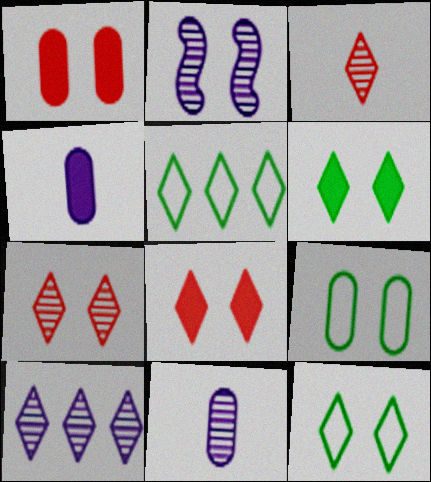[[1, 2, 12], 
[2, 8, 9], 
[2, 10, 11]]